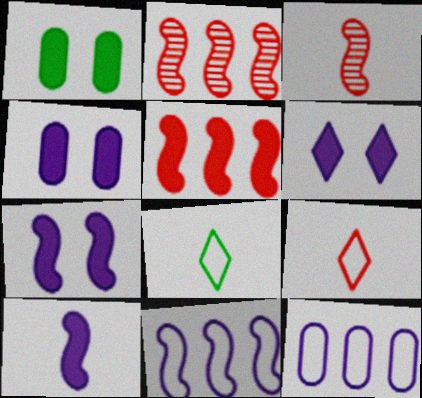[[2, 4, 8], 
[4, 6, 7]]